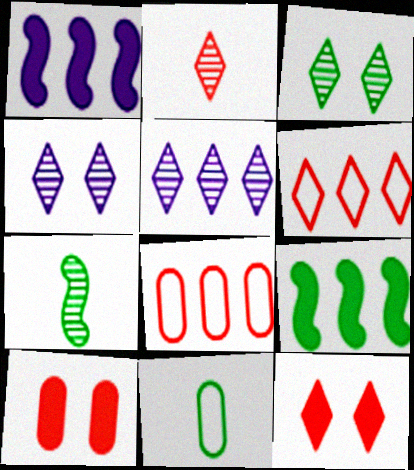[[2, 3, 5], 
[2, 6, 12], 
[3, 9, 11], 
[5, 8, 9]]